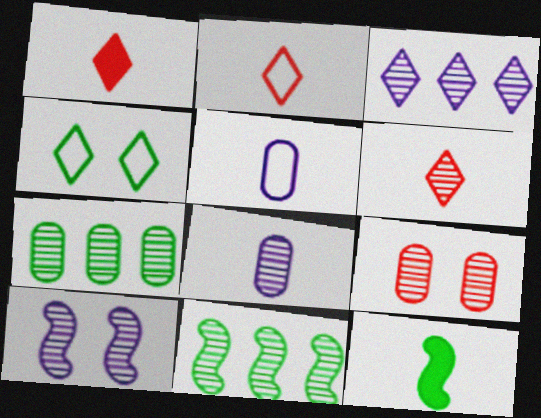[[1, 2, 6], 
[1, 3, 4], 
[2, 8, 12], 
[3, 8, 10], 
[4, 7, 12], 
[5, 6, 12], 
[6, 7, 10], 
[7, 8, 9]]